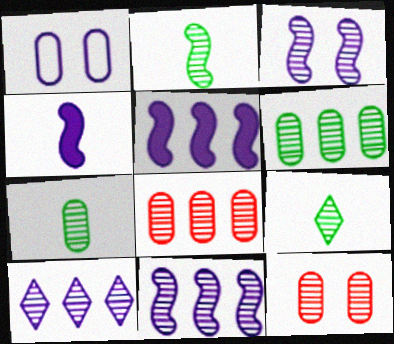[[1, 4, 10], 
[2, 7, 9], 
[2, 10, 12], 
[3, 8, 9], 
[9, 11, 12]]